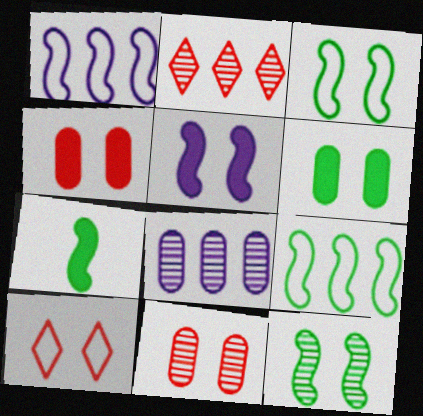[[7, 8, 10], 
[7, 9, 12]]